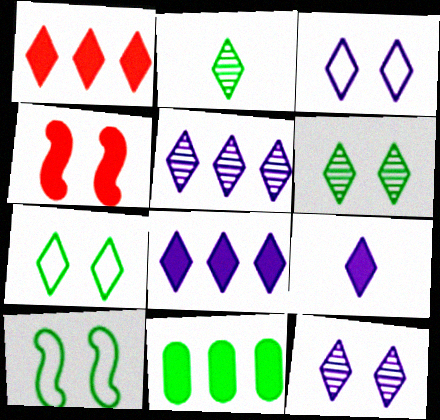[[1, 2, 3], 
[2, 10, 11], 
[3, 5, 9], 
[4, 9, 11]]